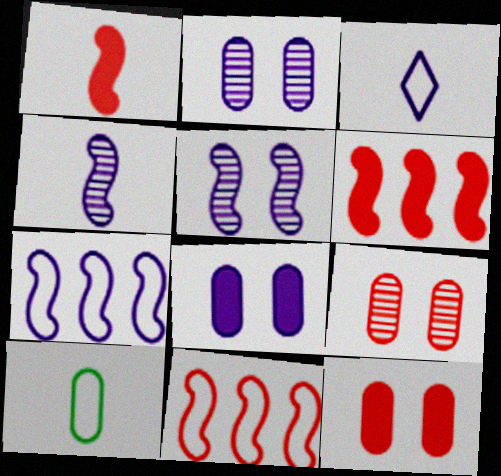[]